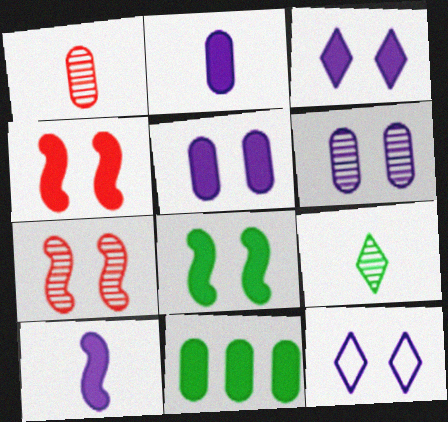[]